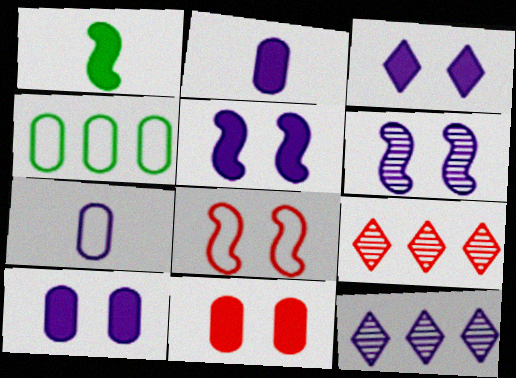[[3, 5, 10], 
[5, 7, 12]]